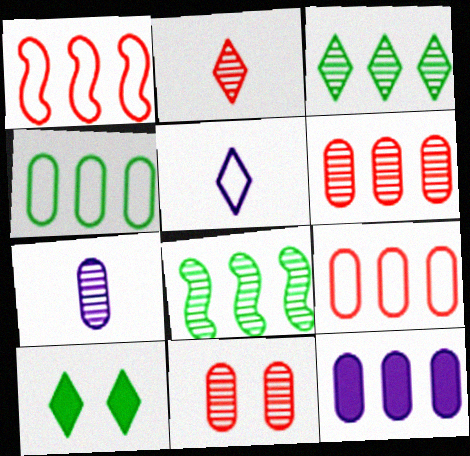[[1, 3, 12], 
[1, 7, 10], 
[4, 6, 12]]